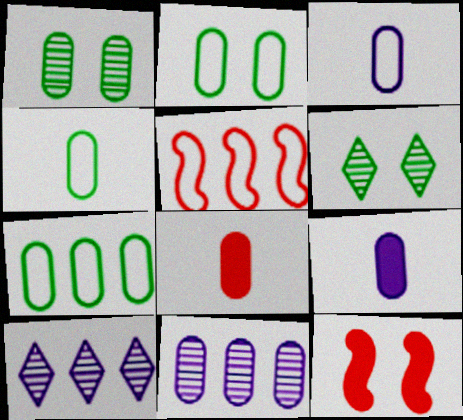[[2, 4, 7], 
[2, 8, 11], 
[4, 10, 12], 
[5, 6, 9]]